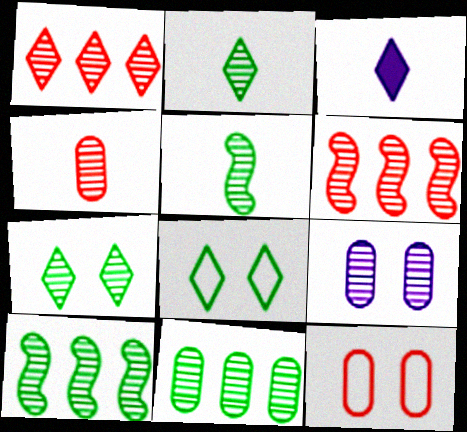[[1, 3, 8], 
[1, 5, 9], 
[2, 6, 9], 
[3, 10, 12], 
[4, 9, 11], 
[5, 7, 11]]